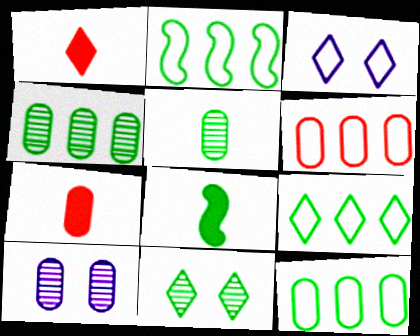[[1, 2, 10], 
[2, 9, 12], 
[7, 10, 12], 
[8, 11, 12]]